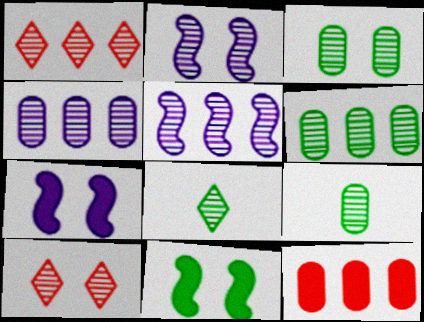[[1, 2, 9], 
[1, 5, 6], 
[2, 3, 10], 
[3, 6, 9], 
[5, 9, 10]]